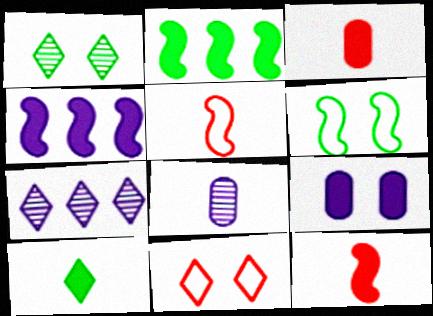[[2, 8, 11], 
[3, 6, 7], 
[5, 8, 10], 
[7, 10, 11]]